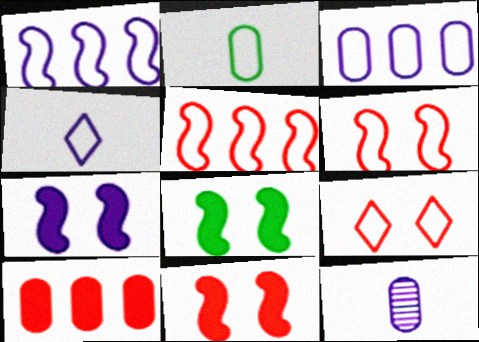[[1, 2, 9], 
[7, 8, 11]]